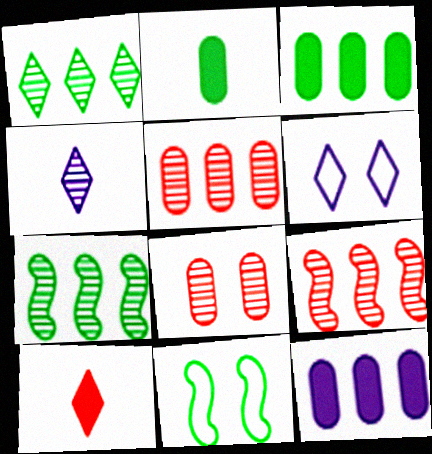[[1, 2, 11], 
[1, 6, 10], 
[2, 6, 9], 
[4, 7, 8]]